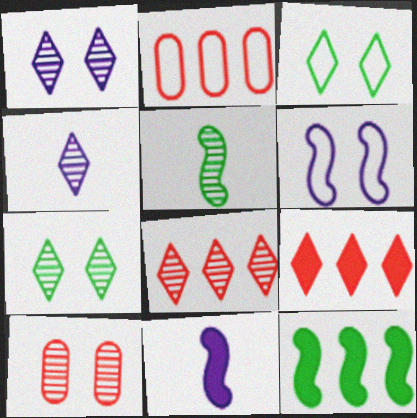[[2, 7, 11], 
[3, 4, 9], 
[4, 7, 8]]